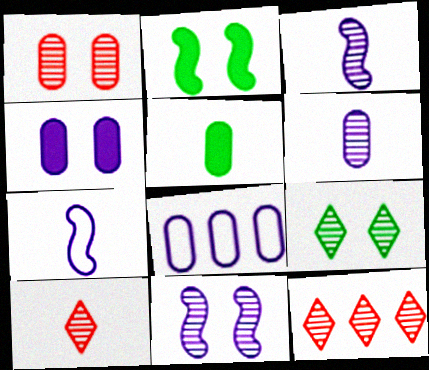[[1, 5, 8], 
[1, 9, 11], 
[2, 8, 10], 
[4, 6, 8], 
[5, 7, 10]]